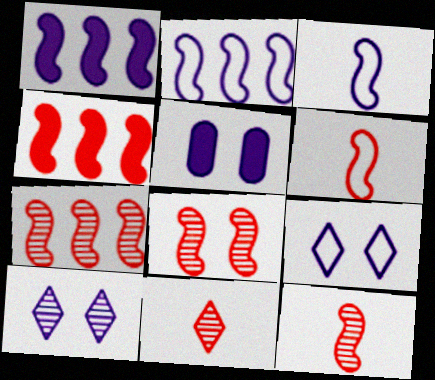[[4, 6, 8], 
[7, 8, 12]]